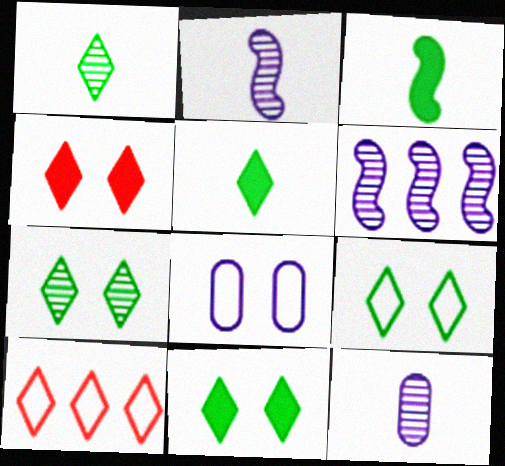[[7, 9, 11]]